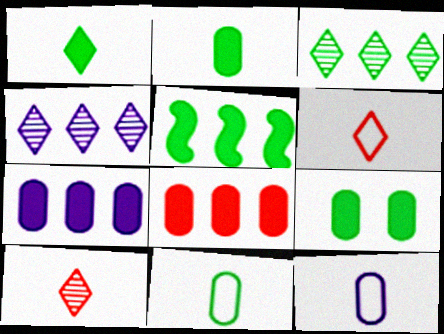[[1, 5, 9]]